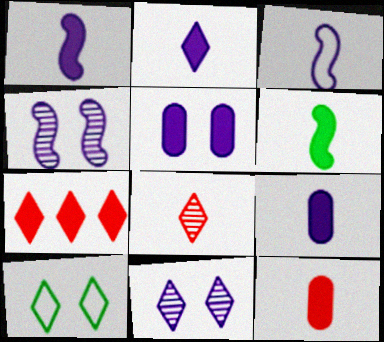[[1, 2, 9], 
[2, 6, 12], 
[5, 6, 7]]